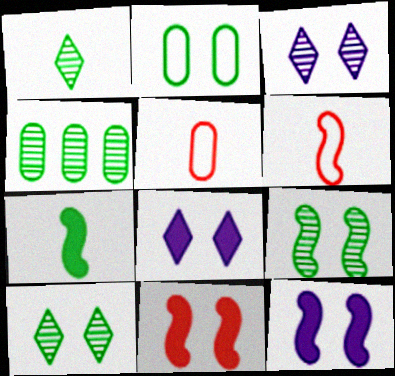[[1, 4, 9], 
[2, 3, 11], 
[4, 6, 8]]